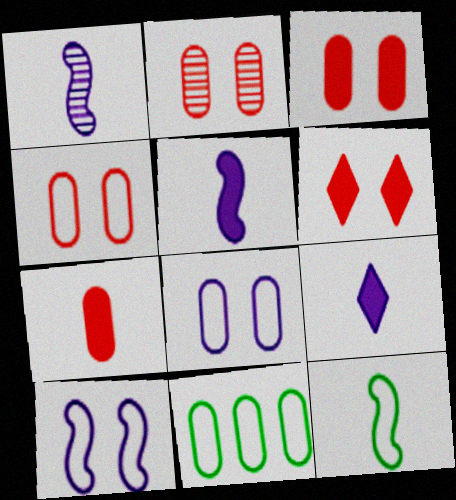[[1, 6, 11], 
[2, 3, 4]]